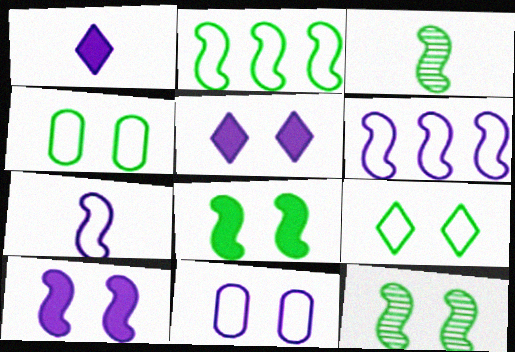[[2, 3, 8]]